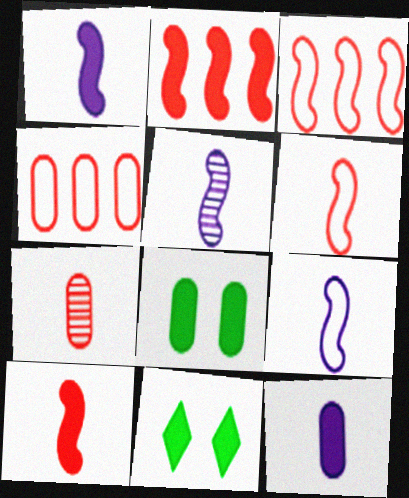[[1, 5, 9], 
[2, 11, 12], 
[4, 5, 11]]